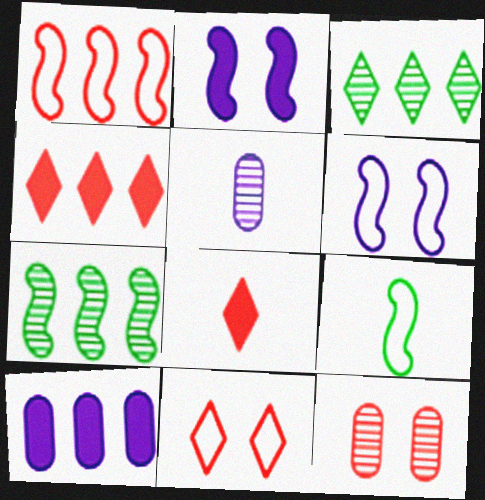[[1, 3, 10], 
[1, 6, 9], 
[1, 8, 12], 
[5, 8, 9]]